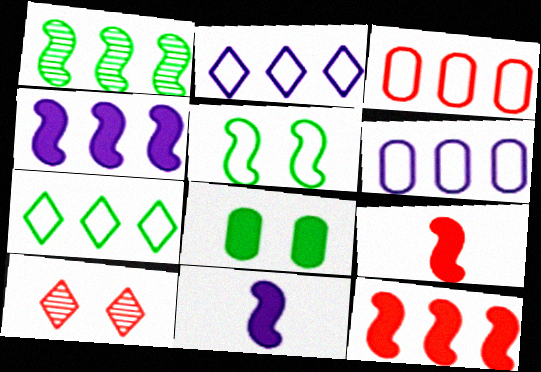[[3, 9, 10]]